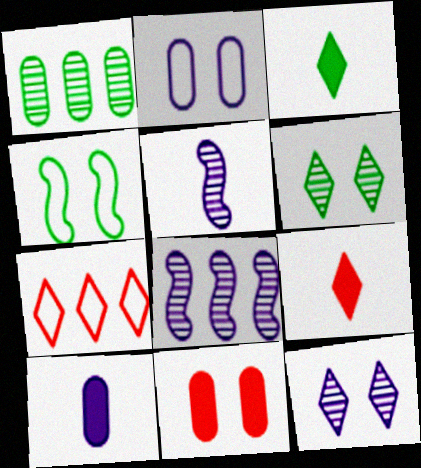[[1, 3, 4], 
[3, 7, 12], 
[4, 11, 12]]